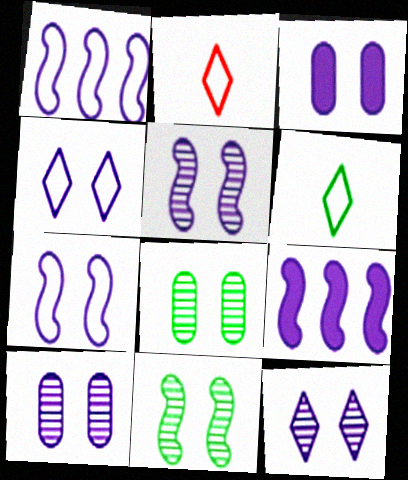[[2, 8, 9], 
[3, 4, 5], 
[3, 7, 12], 
[5, 10, 12]]